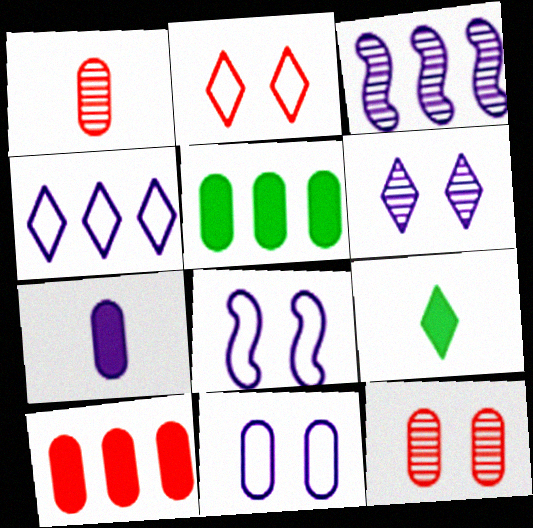[[1, 5, 11]]